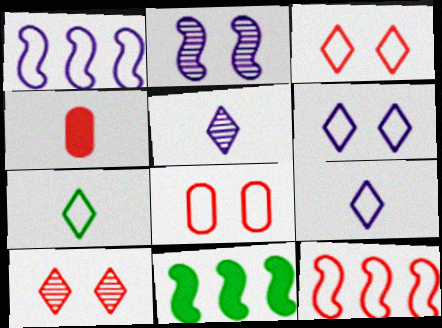[[1, 7, 8], 
[4, 10, 12], 
[5, 8, 11]]